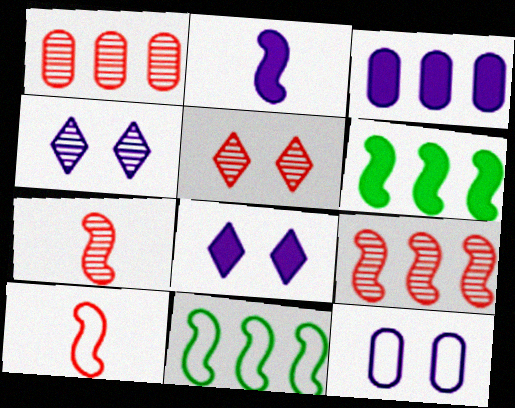[[1, 5, 7], 
[2, 3, 8]]